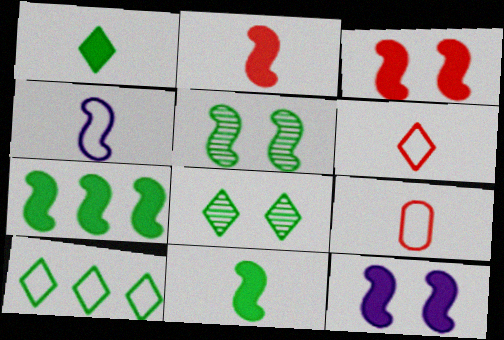[[1, 8, 10], 
[2, 7, 12]]